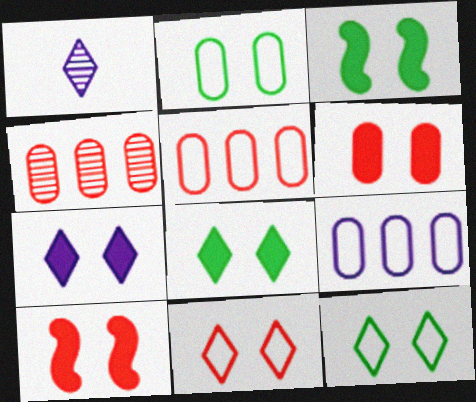[[1, 3, 5], 
[3, 6, 7]]